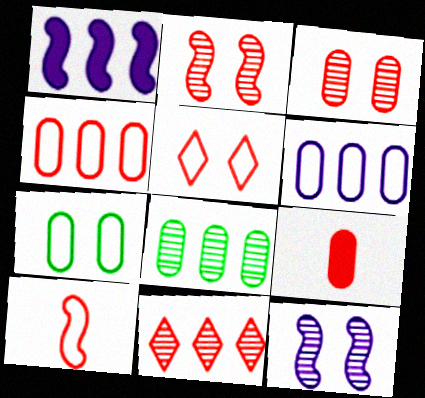[[3, 4, 9], 
[4, 5, 10]]